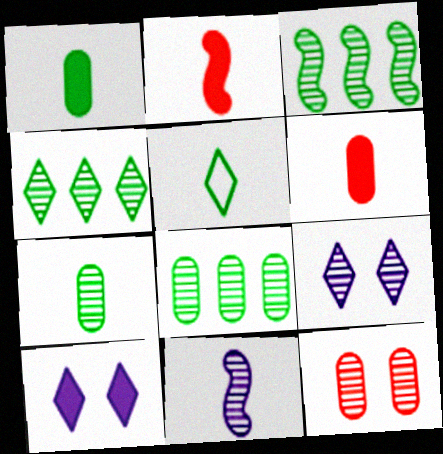[[3, 4, 8], 
[4, 11, 12], 
[5, 6, 11]]